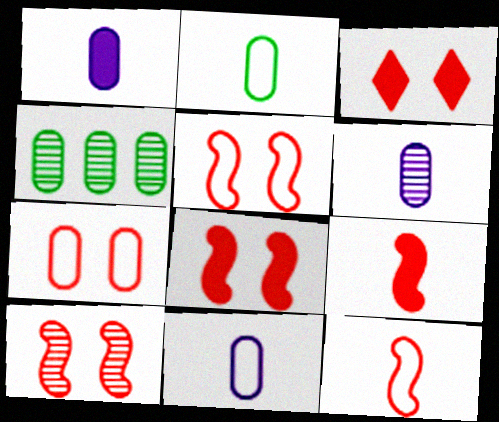[[1, 4, 7], 
[1, 6, 11], 
[3, 7, 10], 
[5, 8, 10]]